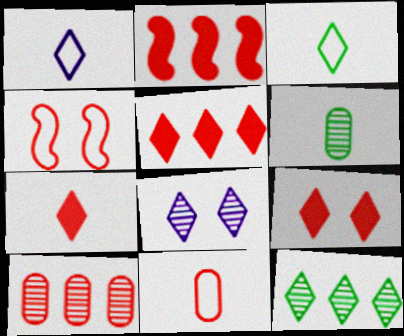[[1, 9, 12], 
[3, 5, 8], 
[4, 7, 10], 
[5, 7, 9]]